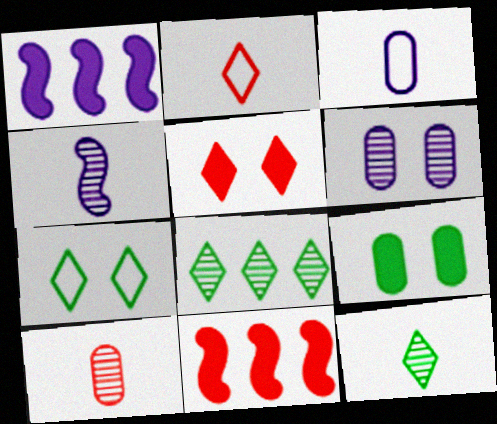[[1, 7, 10], 
[4, 10, 12]]